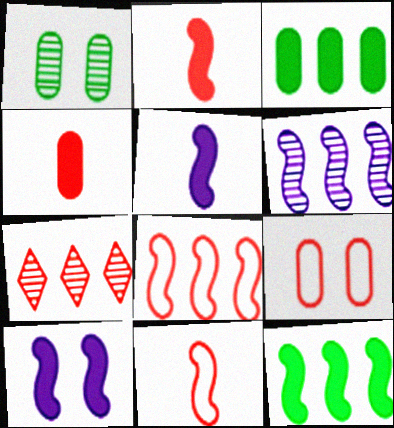[[2, 7, 9], 
[2, 10, 12], 
[6, 8, 12]]